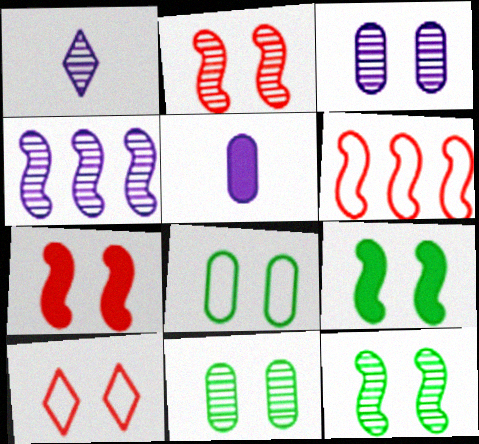[[1, 3, 4], 
[3, 9, 10]]